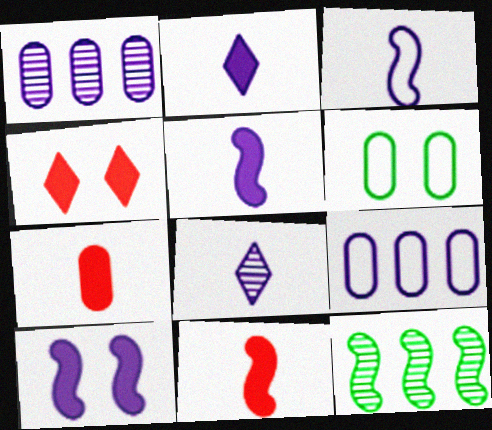[[1, 6, 7], 
[8, 9, 10]]